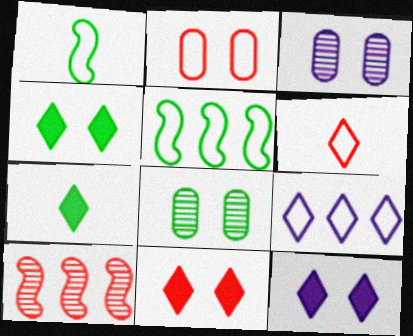[[1, 2, 9], 
[4, 11, 12], 
[5, 7, 8]]